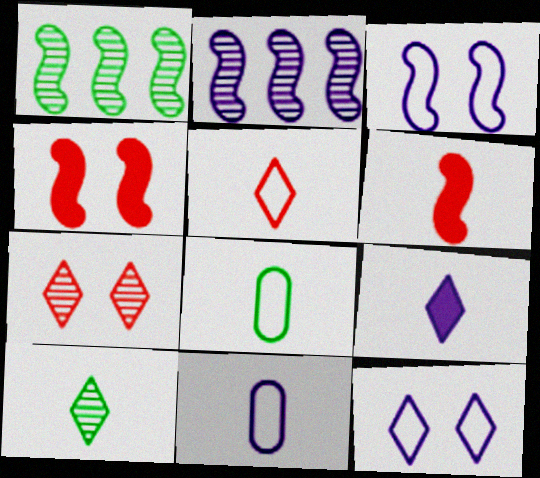[[1, 3, 6], 
[5, 9, 10], 
[6, 10, 11]]